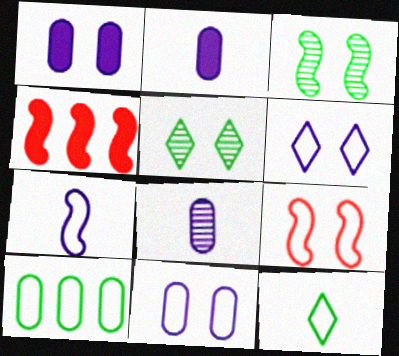[[1, 5, 9], 
[3, 4, 7]]